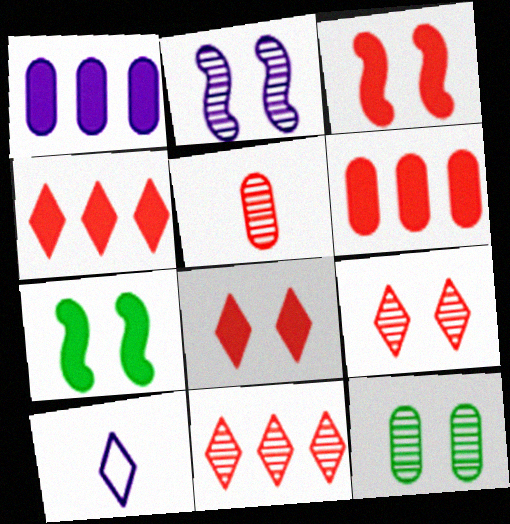[[1, 2, 10], 
[2, 9, 12]]